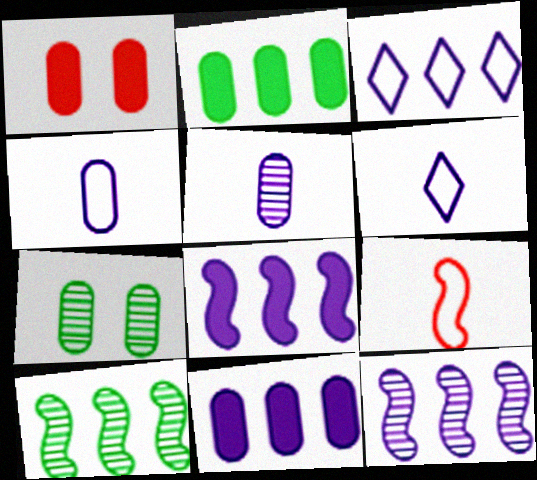[[1, 6, 10], 
[3, 11, 12]]